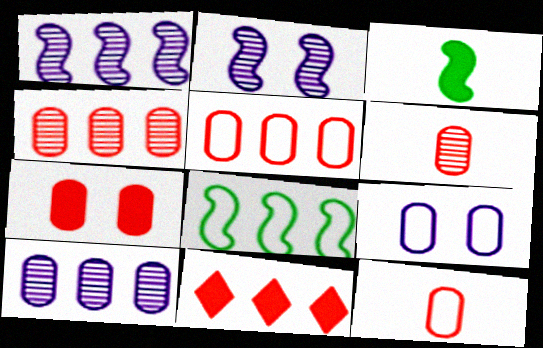[[4, 7, 12], 
[5, 6, 7], 
[8, 10, 11]]